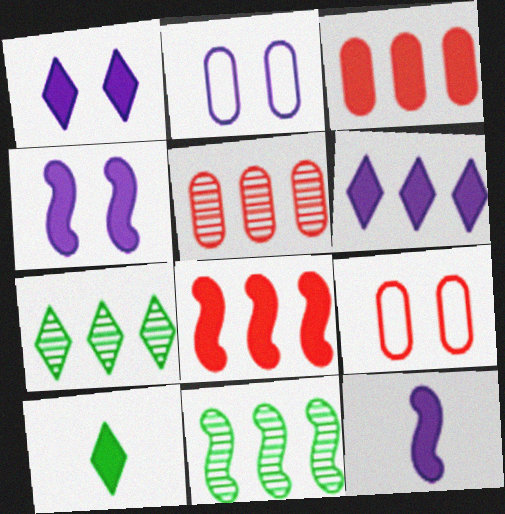[[3, 4, 10], 
[7, 9, 12]]